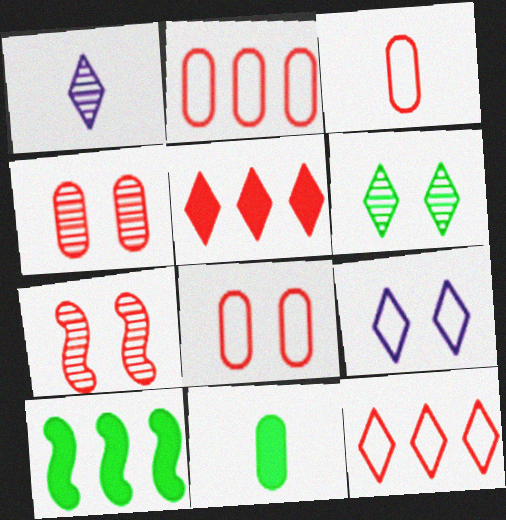[[1, 8, 10], 
[2, 3, 8], 
[3, 5, 7]]